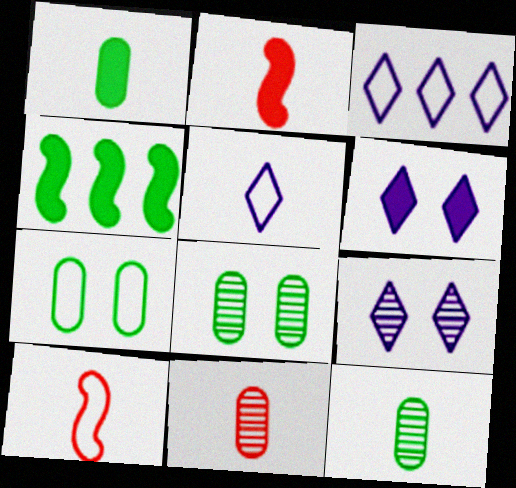[[2, 3, 8], 
[2, 5, 12], 
[3, 7, 10]]